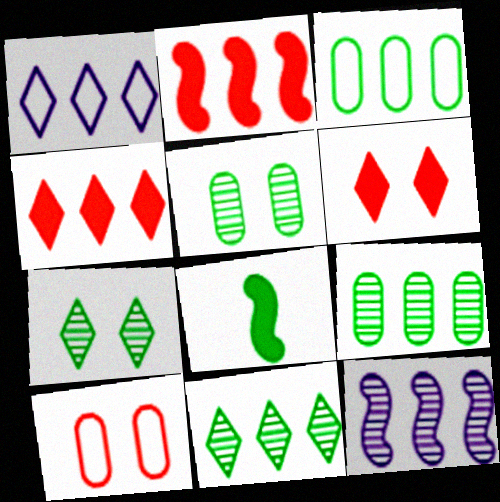[[1, 2, 9], 
[1, 4, 11], 
[3, 4, 12], 
[3, 7, 8]]